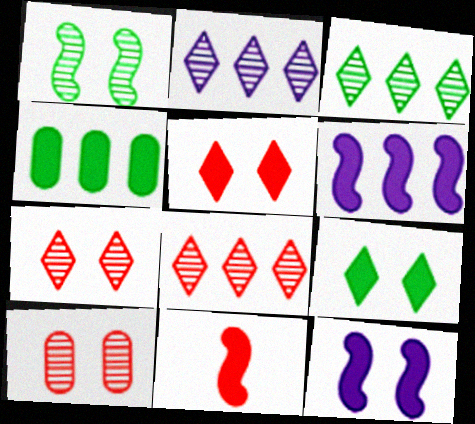[[2, 3, 8]]